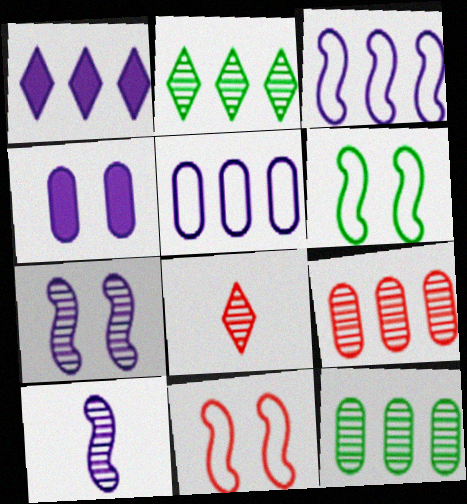[[7, 8, 12]]